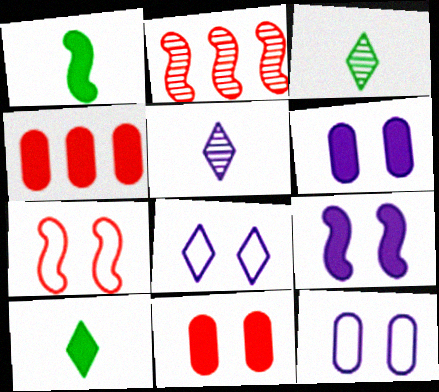[[2, 10, 12], 
[4, 9, 10]]